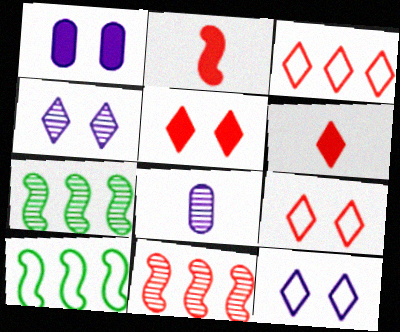[[5, 8, 10]]